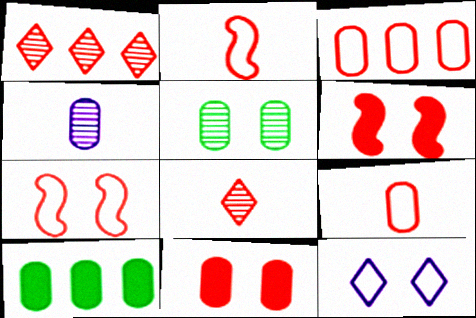[[1, 2, 11], 
[1, 6, 9], 
[3, 6, 8], 
[5, 6, 12]]